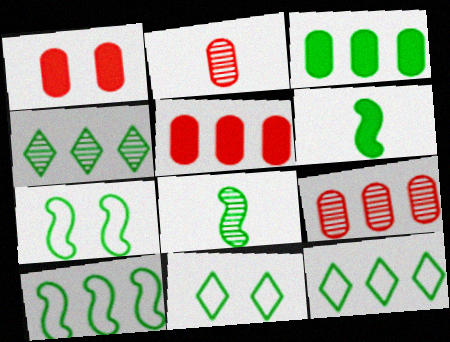[[3, 4, 10], 
[3, 8, 11]]